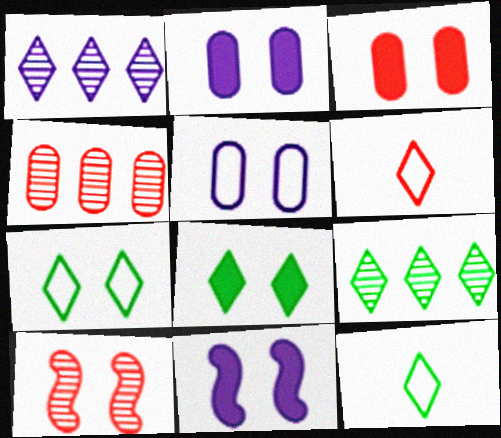[[1, 6, 8], 
[2, 7, 10], 
[3, 8, 11], 
[4, 11, 12], 
[5, 8, 10], 
[8, 9, 12]]